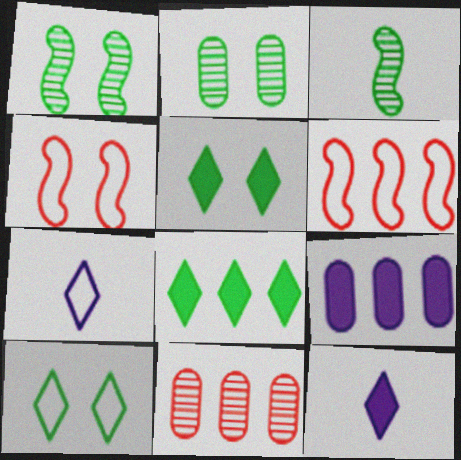[[2, 6, 12]]